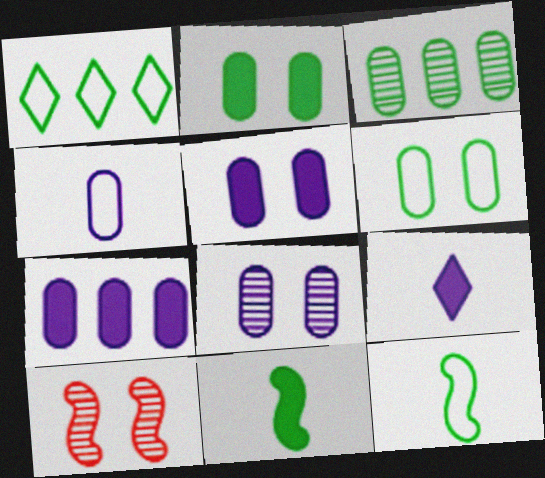[[1, 6, 12], 
[4, 7, 8]]